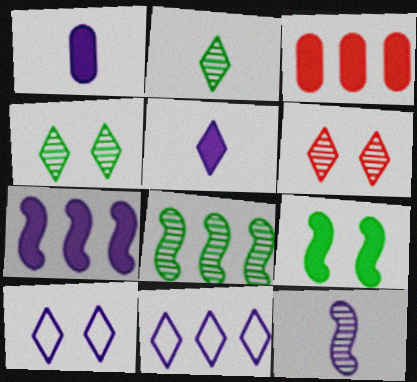[[3, 5, 9], 
[3, 8, 11]]